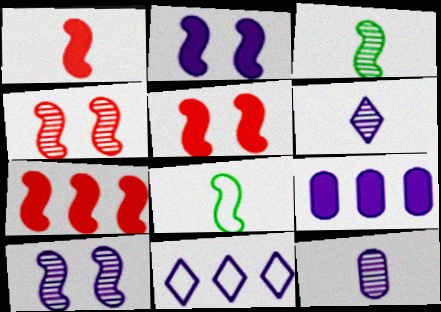[[1, 5, 7], 
[2, 11, 12], 
[7, 8, 10]]